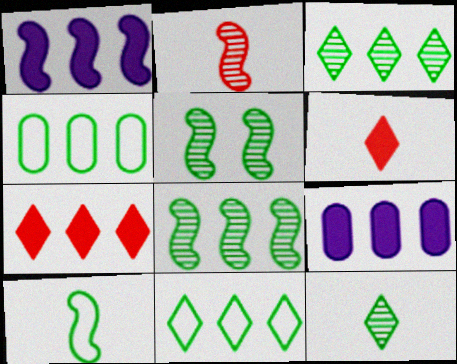[]